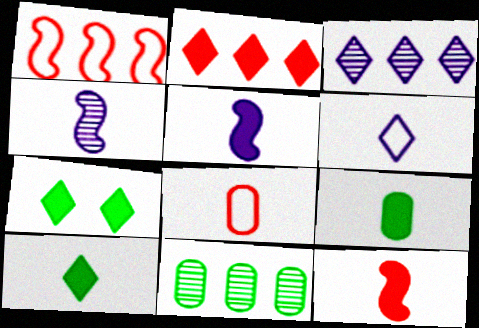[[4, 8, 10]]